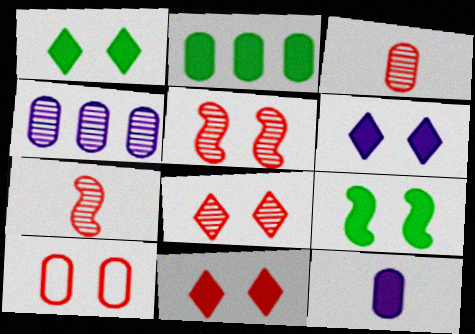[[1, 6, 11], 
[5, 10, 11]]